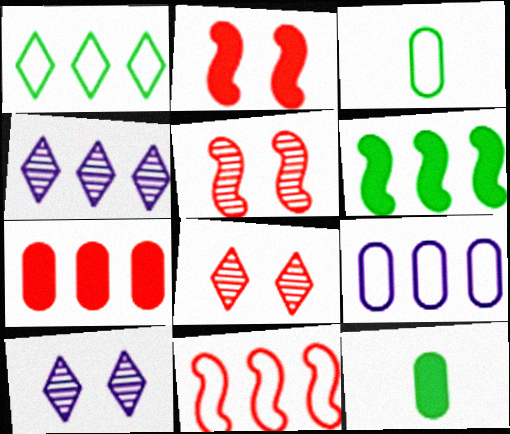[[1, 9, 11], 
[2, 3, 4], 
[10, 11, 12]]